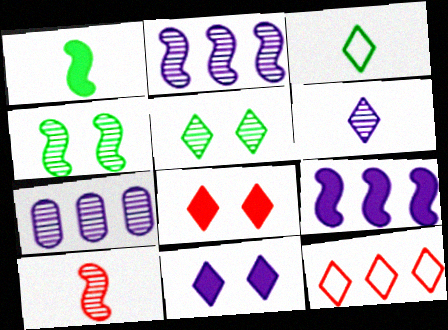[[2, 4, 10], 
[5, 7, 10]]